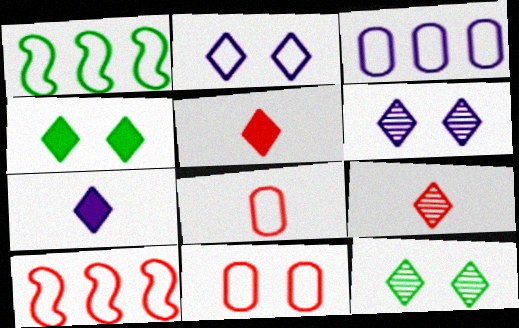[[1, 2, 8]]